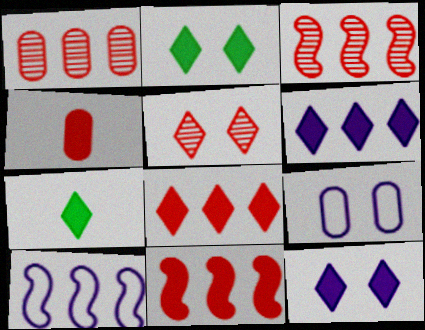[[3, 7, 9], 
[7, 8, 12]]